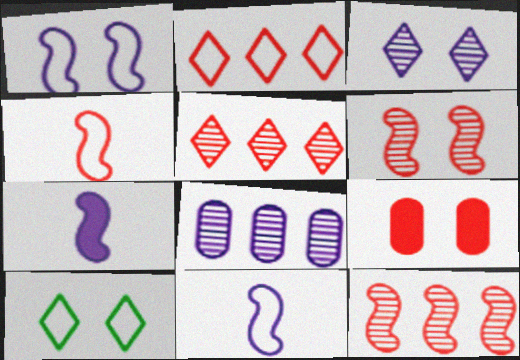[[4, 5, 9]]